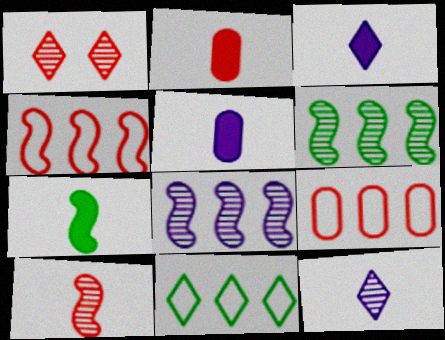[[1, 2, 4], 
[1, 3, 11], 
[2, 3, 7]]